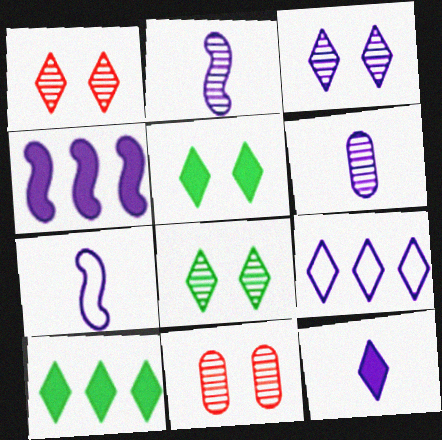[[1, 3, 8], 
[3, 9, 12], 
[6, 7, 12], 
[7, 10, 11]]